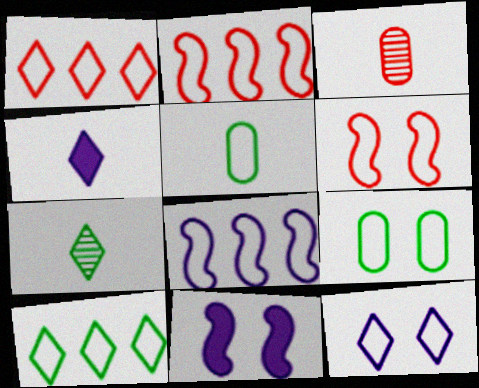[[2, 5, 12], 
[3, 10, 11], 
[6, 9, 12]]